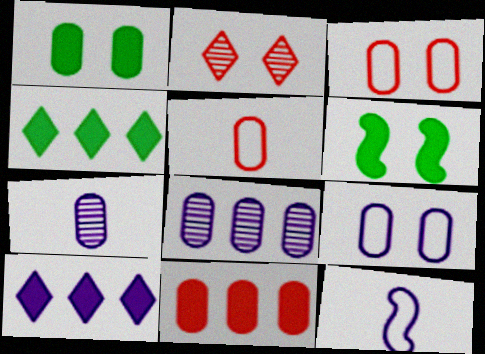[[1, 5, 8], 
[2, 6, 9]]